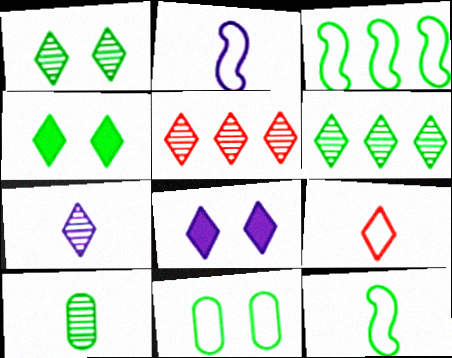[[1, 5, 7], 
[3, 4, 10], 
[6, 8, 9]]